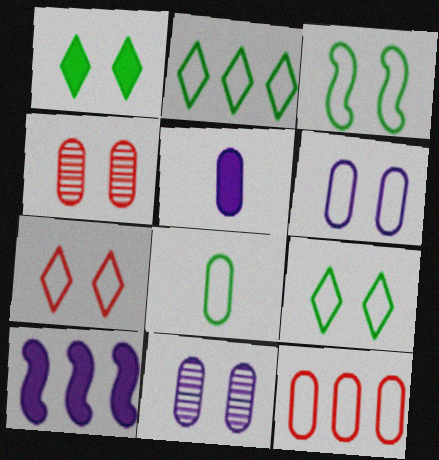[[2, 3, 8], 
[3, 6, 7], 
[6, 8, 12]]